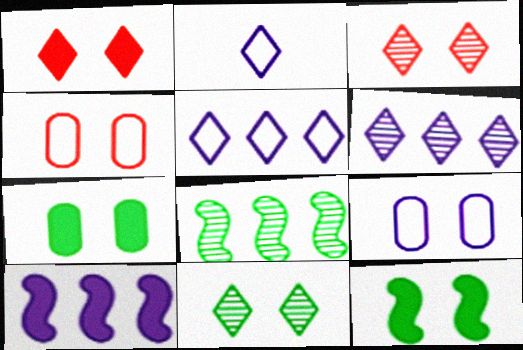[[3, 9, 12]]